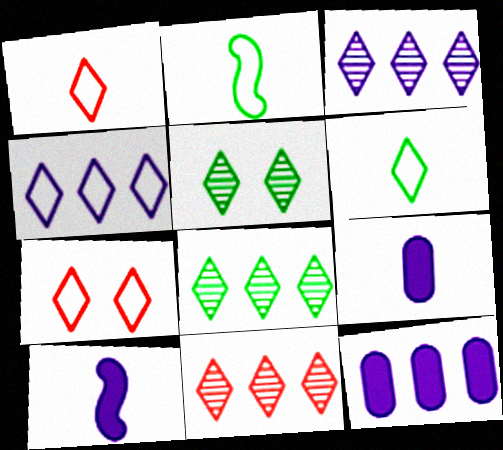[[3, 8, 11], 
[4, 6, 7]]